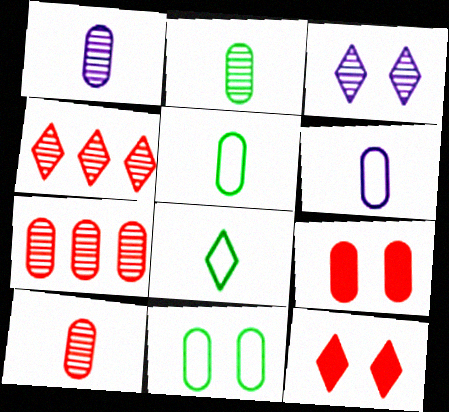[[1, 2, 10]]